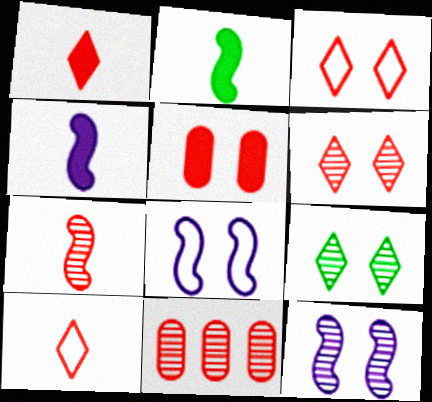[[5, 8, 9], 
[6, 7, 11]]